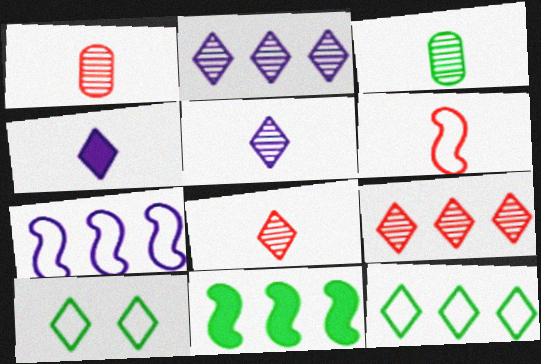[[3, 4, 6], 
[3, 10, 11], 
[4, 9, 10]]